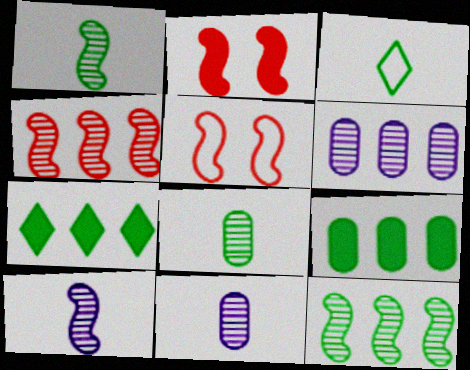[[2, 3, 6], 
[5, 7, 11]]